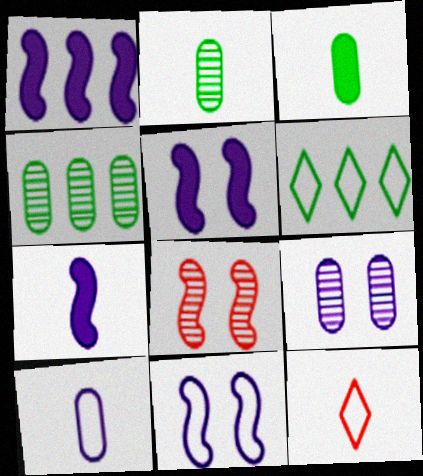[[1, 5, 7], 
[2, 7, 12], 
[4, 5, 12]]